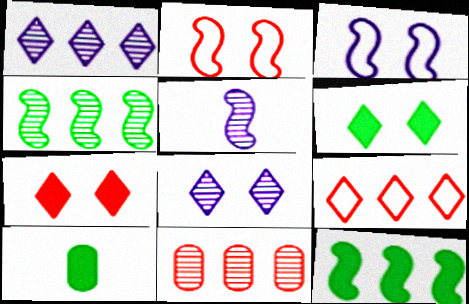[[1, 2, 10], 
[1, 4, 11], 
[2, 5, 12], 
[6, 10, 12]]